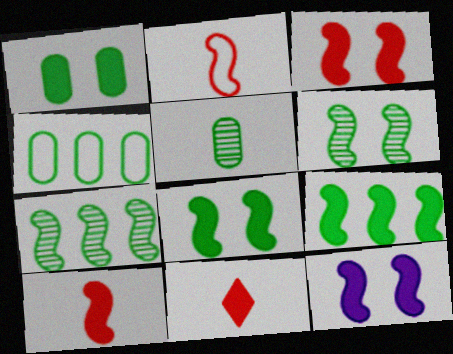[[1, 4, 5], 
[2, 7, 12], 
[3, 8, 12], 
[9, 10, 12]]